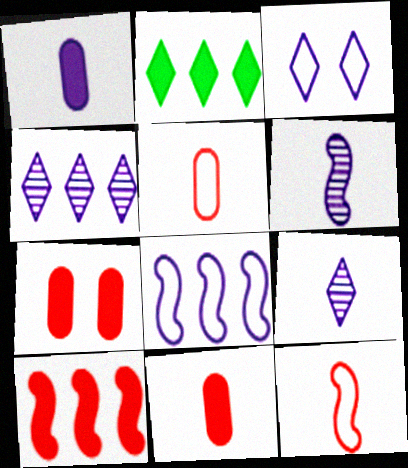[]